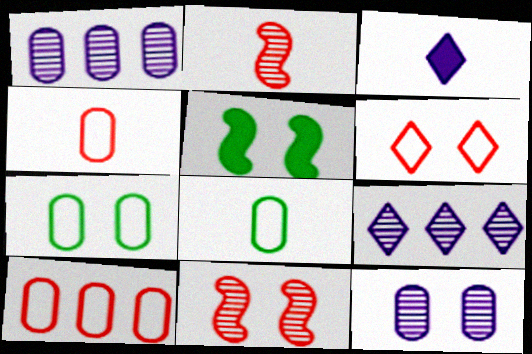[[2, 3, 8], 
[4, 5, 9], 
[5, 6, 12]]